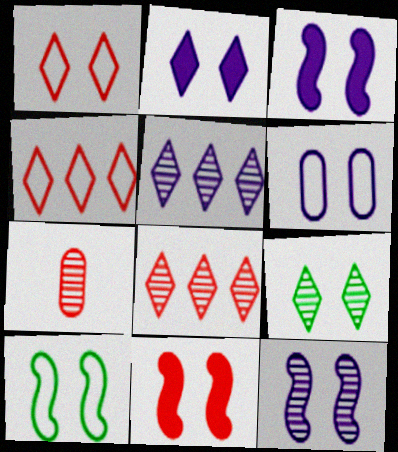[[1, 2, 9], 
[1, 6, 10], 
[2, 6, 12], 
[4, 7, 11], 
[6, 9, 11], 
[10, 11, 12]]